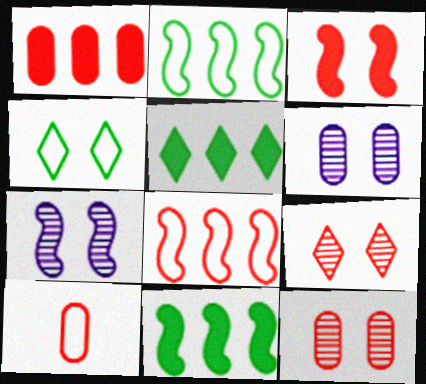[[1, 10, 12], 
[3, 4, 6], 
[5, 7, 10]]